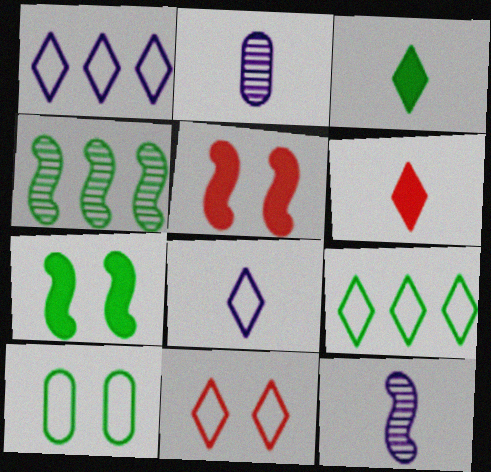[[2, 5, 9], 
[3, 4, 10], 
[8, 9, 11]]